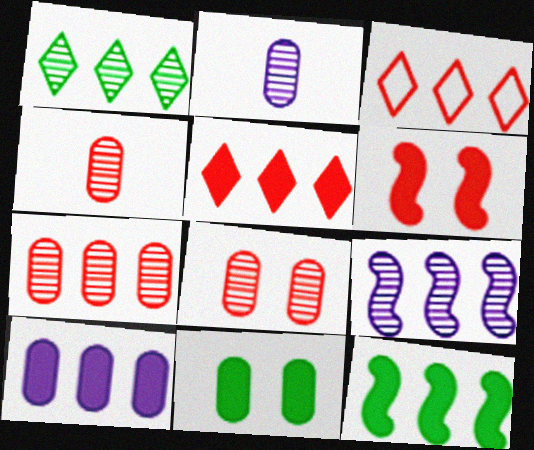[[1, 7, 9], 
[3, 4, 6], 
[4, 7, 8], 
[5, 10, 12]]